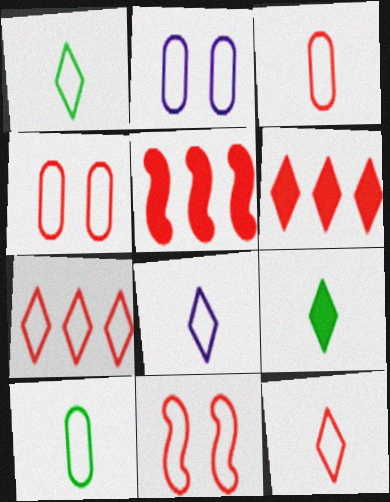[[1, 8, 12], 
[3, 7, 11]]